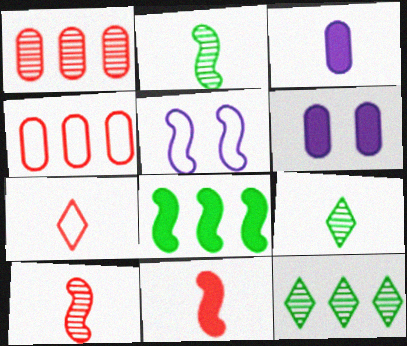[[2, 3, 7], 
[5, 8, 10]]